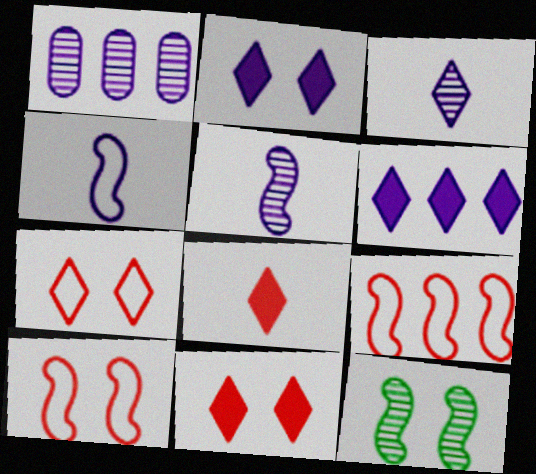[[1, 2, 4]]